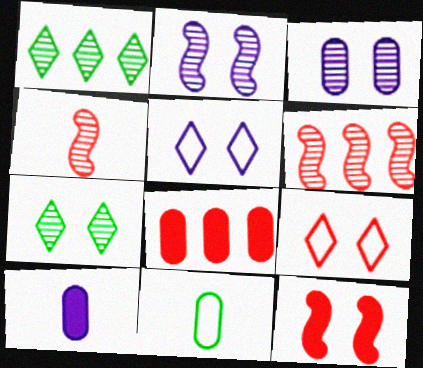[[1, 3, 4], 
[3, 8, 11], 
[4, 8, 9]]